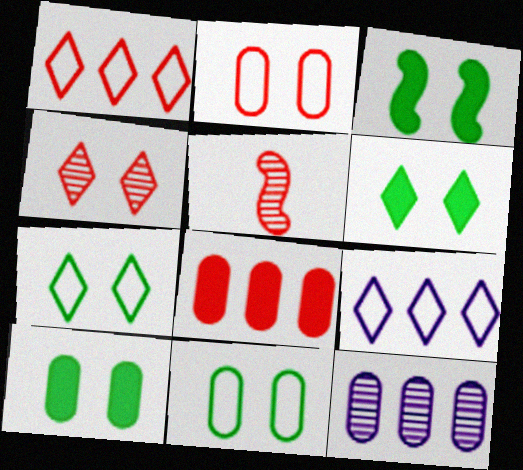[[3, 6, 10], 
[5, 9, 10]]